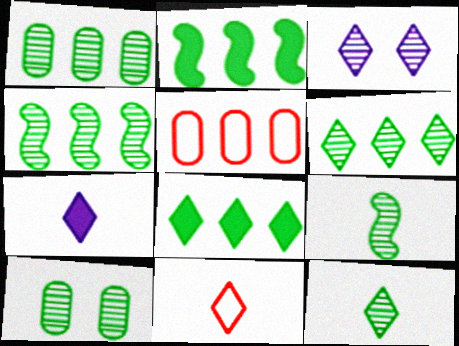[[1, 4, 6], 
[3, 8, 11], 
[4, 10, 12], 
[6, 9, 10], 
[7, 11, 12]]